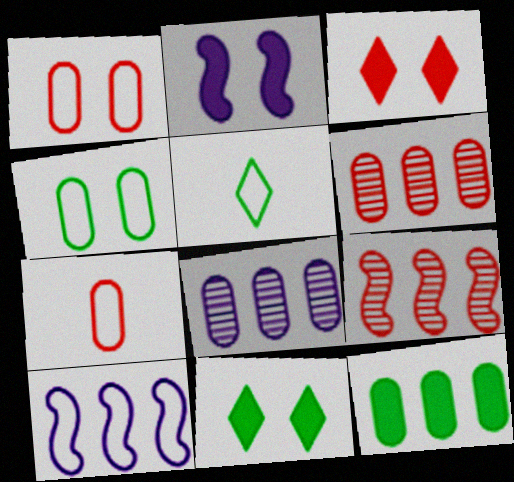[[1, 5, 10], 
[2, 5, 6], 
[3, 7, 9]]